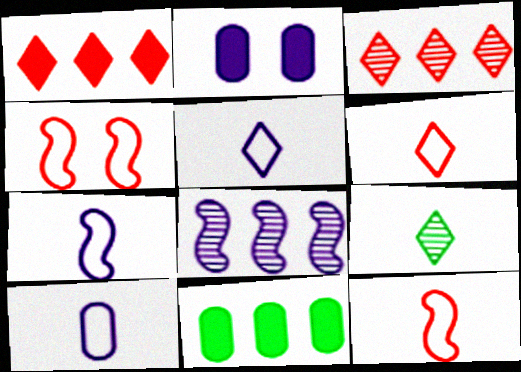[[2, 5, 8], 
[5, 7, 10]]